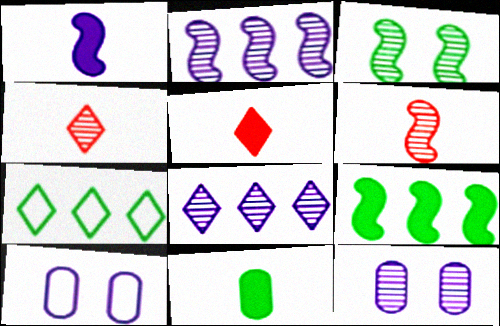[[1, 5, 11], 
[1, 8, 10], 
[2, 3, 6], 
[3, 7, 11], 
[4, 9, 10]]